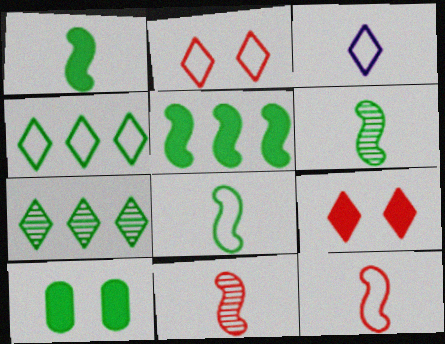[[1, 6, 8], 
[2, 3, 4], 
[3, 7, 9], 
[4, 6, 10], 
[7, 8, 10]]